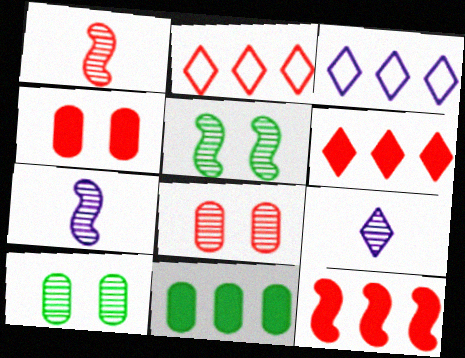[[1, 2, 4]]